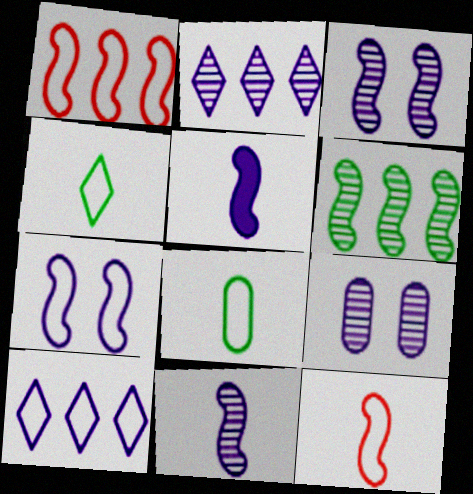[[2, 9, 11], 
[5, 9, 10]]